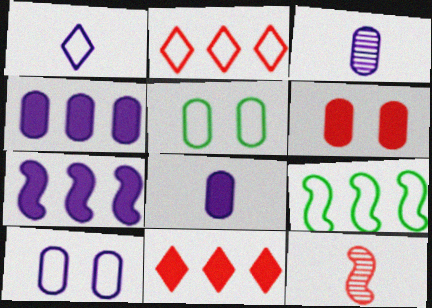[[2, 6, 12], 
[3, 4, 10]]